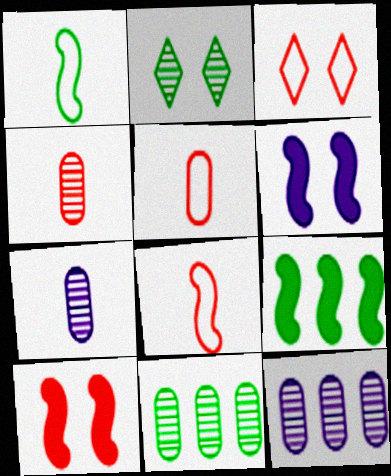[[3, 7, 9]]